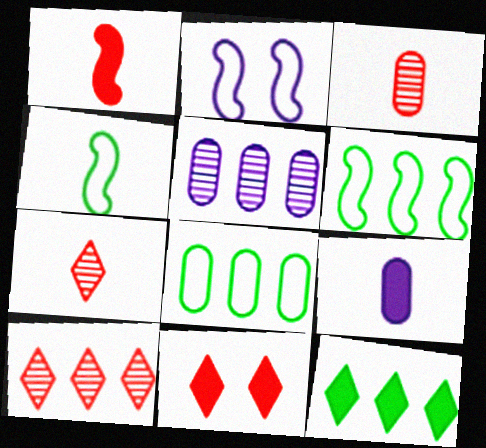[[2, 3, 12], 
[4, 5, 11], 
[4, 7, 9]]